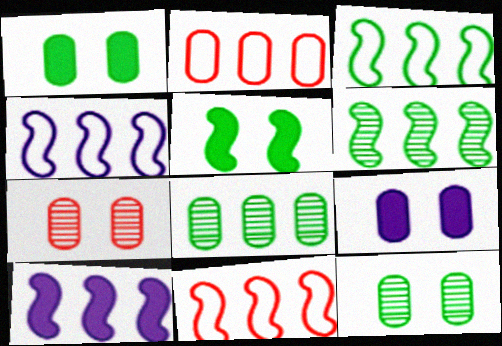[[3, 4, 11], 
[6, 10, 11]]